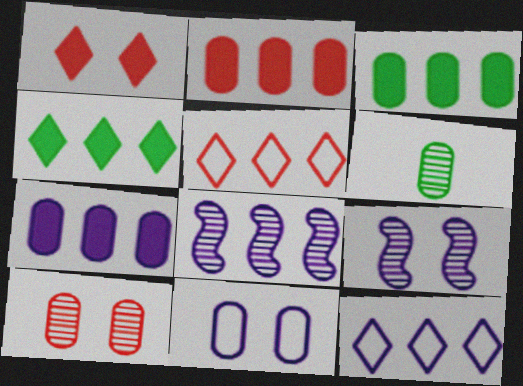[[2, 3, 7], 
[2, 6, 11], 
[3, 5, 8], 
[7, 8, 12]]